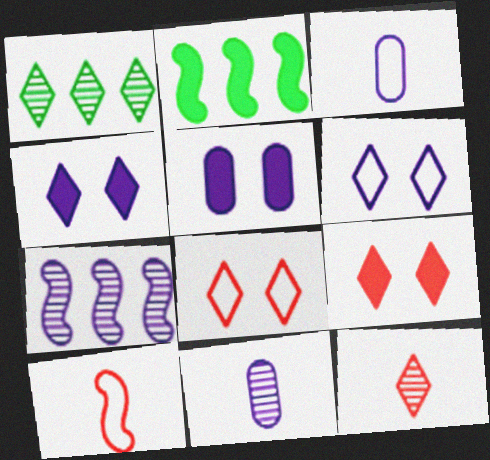[[1, 5, 10], 
[2, 8, 11], 
[3, 4, 7]]